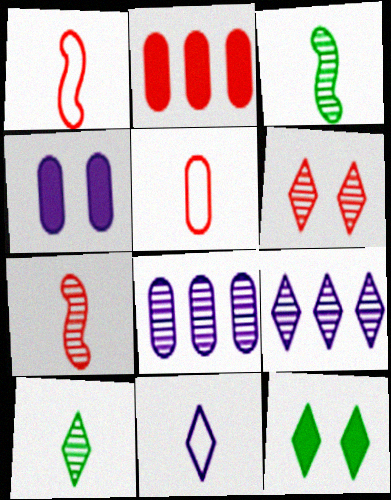[[1, 2, 6], 
[1, 8, 12], 
[3, 6, 8], 
[6, 9, 10]]